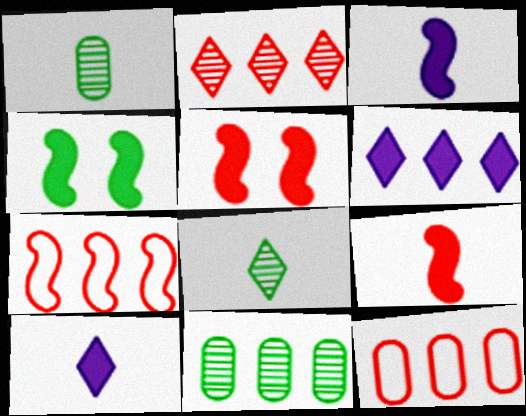[[6, 7, 11]]